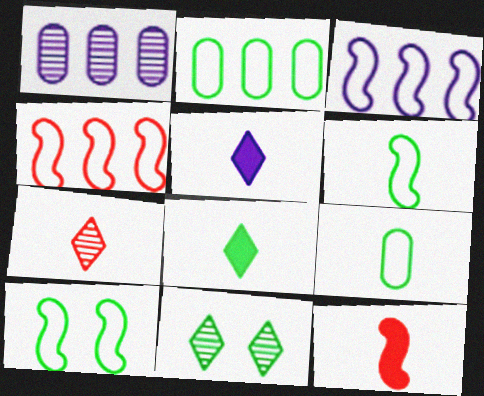[]